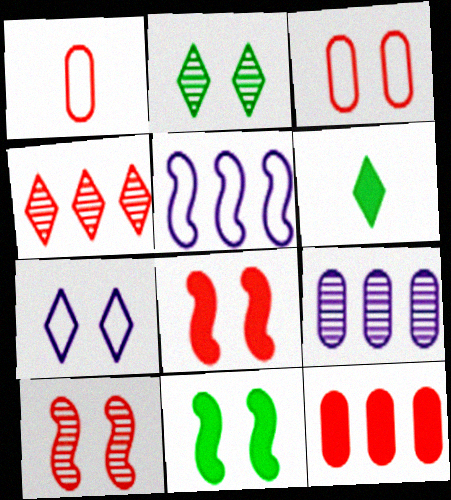[[1, 4, 8], 
[4, 6, 7]]